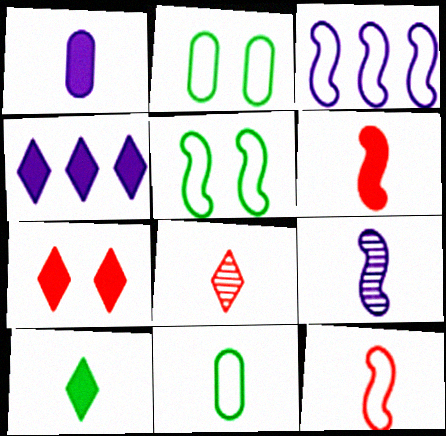[[1, 6, 10], 
[3, 5, 12], 
[4, 7, 10]]